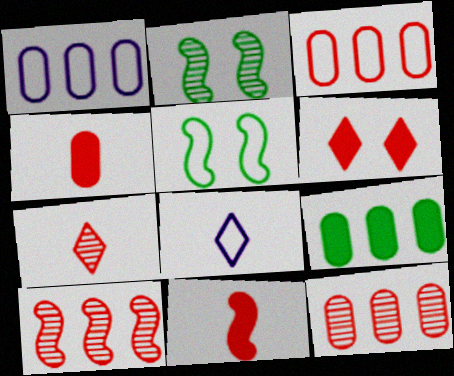[[1, 9, 12], 
[3, 5, 8]]